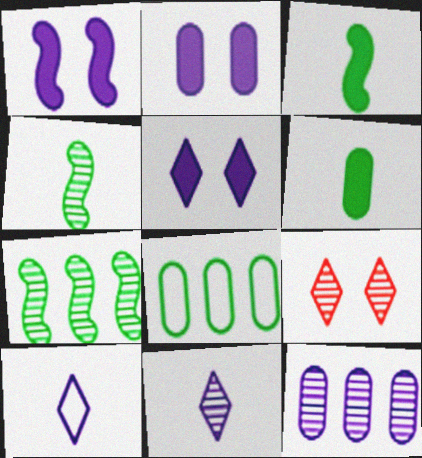[[1, 2, 5], 
[1, 10, 12], 
[4, 9, 12]]